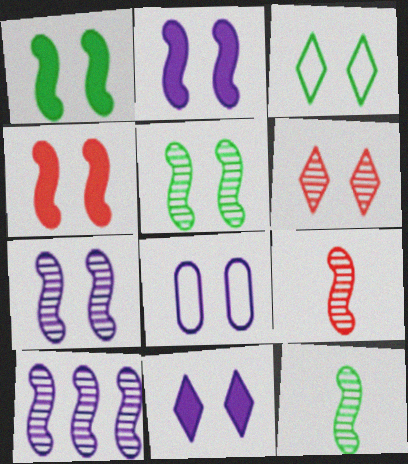[[1, 2, 4], 
[1, 6, 8], 
[3, 6, 11], 
[5, 9, 10], 
[7, 8, 11]]